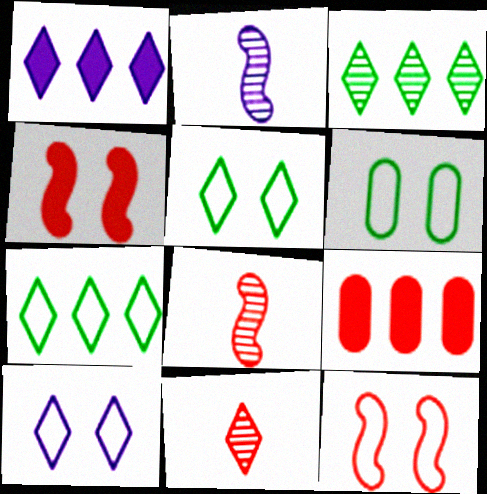[[1, 5, 11], 
[1, 6, 8], 
[2, 5, 9], 
[6, 10, 12], 
[9, 11, 12]]